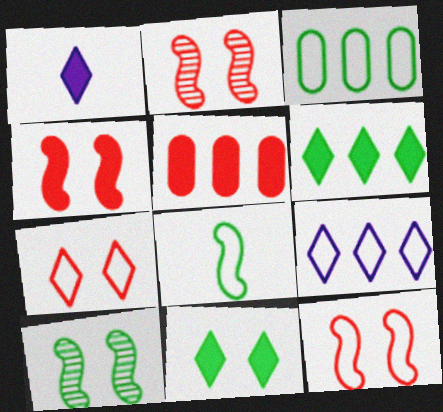[[1, 2, 3], 
[2, 4, 12]]